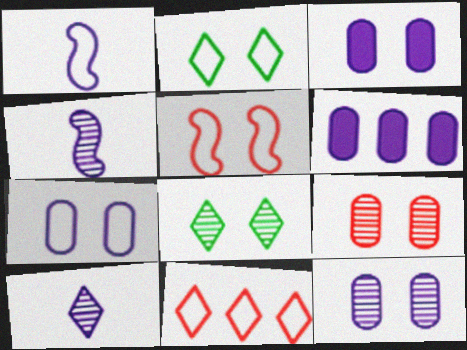[[2, 5, 7], 
[3, 5, 8], 
[3, 7, 12]]